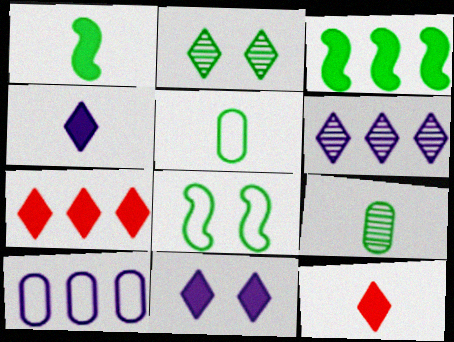[[2, 3, 5]]